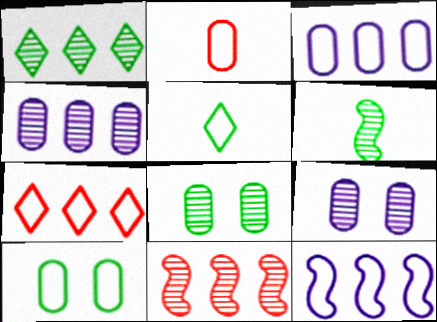[[1, 4, 11], 
[1, 6, 8], 
[2, 3, 10]]